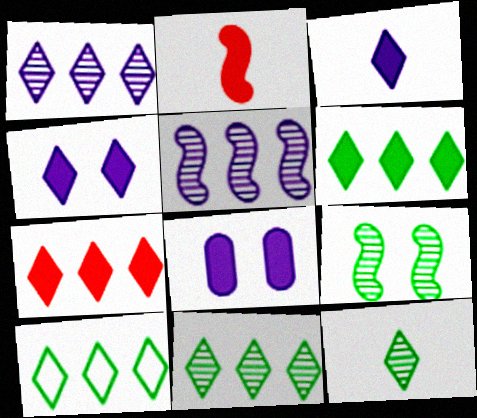[[1, 7, 10], 
[2, 6, 8], 
[6, 10, 11]]